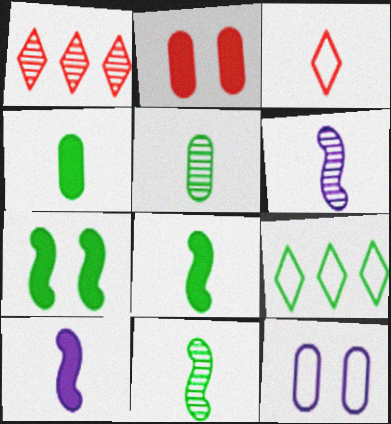[[1, 8, 12], 
[2, 6, 9], 
[3, 4, 6], 
[3, 5, 10], 
[5, 7, 9]]